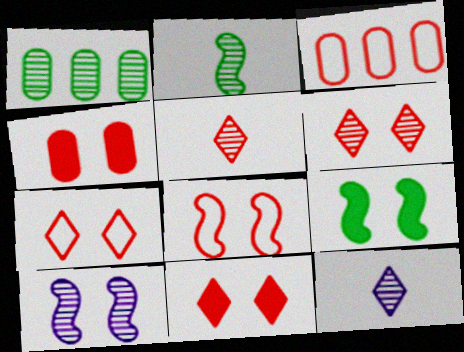[[1, 5, 10], 
[3, 9, 12], 
[4, 6, 8], 
[6, 7, 11], 
[8, 9, 10]]